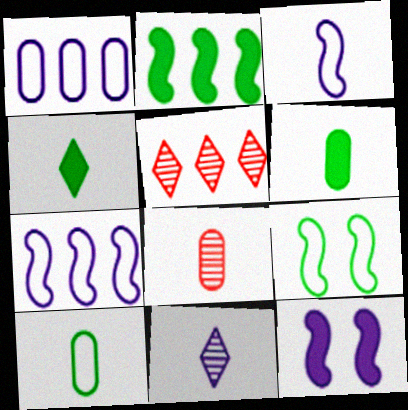[[1, 2, 5], 
[1, 11, 12], 
[3, 4, 8], 
[5, 10, 12]]